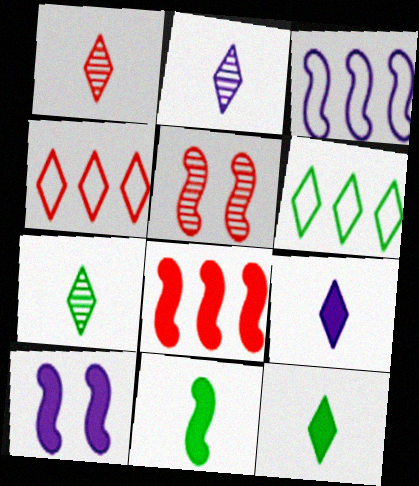[[1, 2, 7], 
[3, 5, 11], 
[8, 10, 11]]